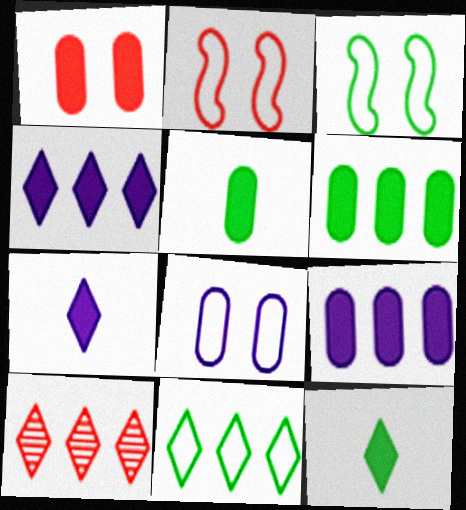[[1, 5, 9], 
[4, 10, 11]]